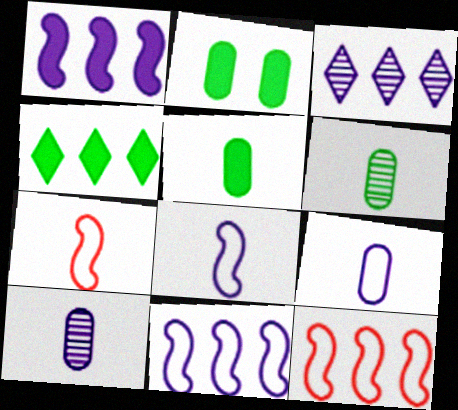[[2, 3, 7]]